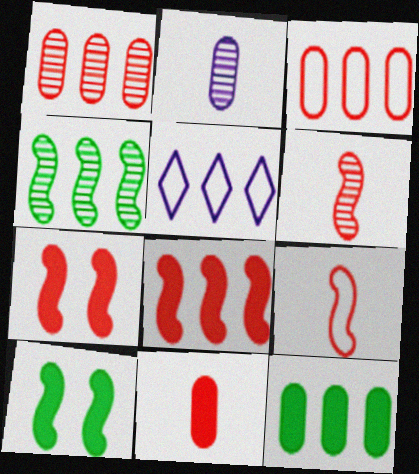[]